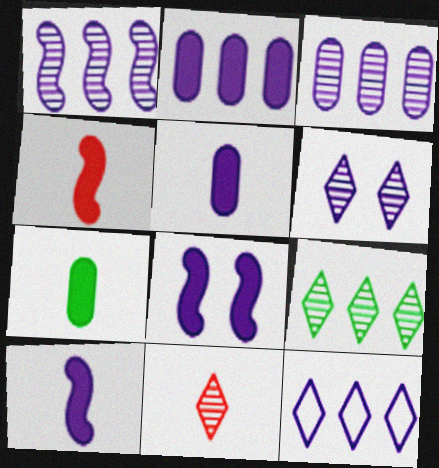[[1, 2, 12], 
[6, 9, 11]]